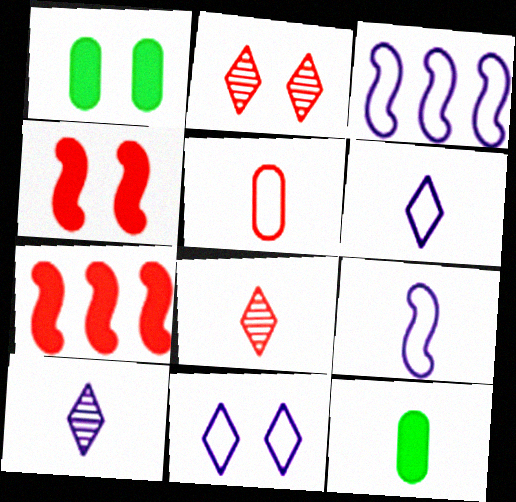[[1, 3, 8], 
[2, 3, 12], 
[2, 5, 7], 
[8, 9, 12]]